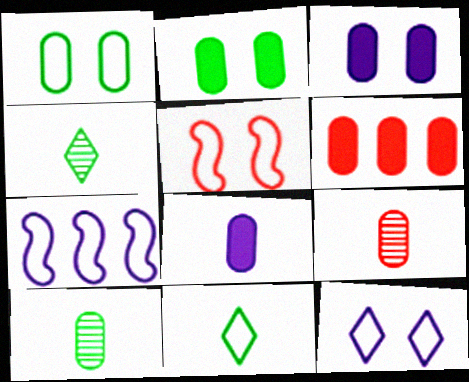[[1, 5, 12], 
[2, 6, 8]]